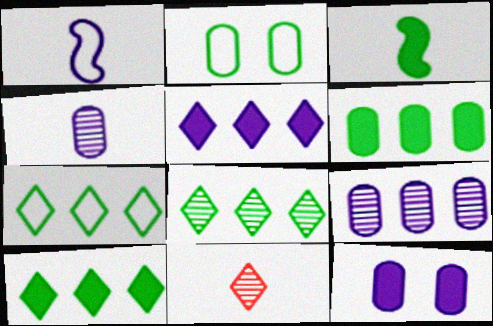[[2, 3, 8], 
[7, 8, 10]]